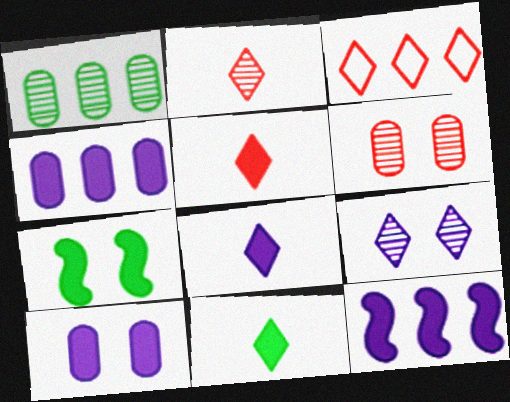[[1, 3, 12], 
[3, 9, 11], 
[4, 5, 7], 
[5, 8, 11], 
[8, 10, 12]]